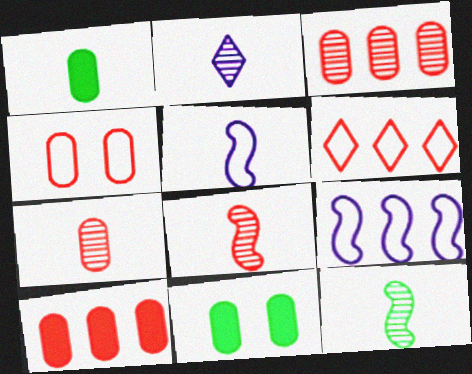[[2, 7, 12], 
[4, 7, 10]]